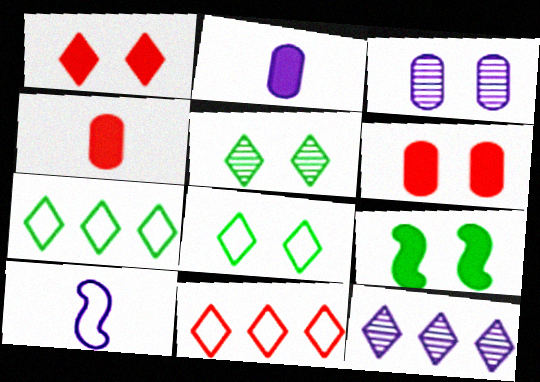[]